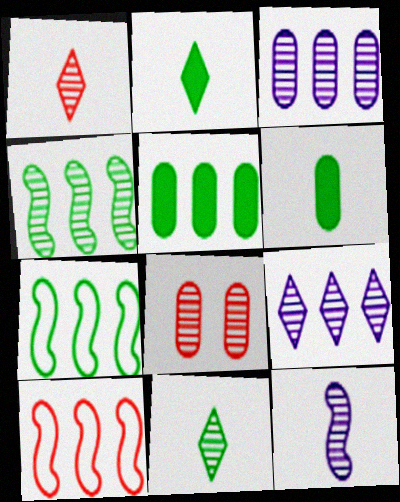[[5, 9, 10]]